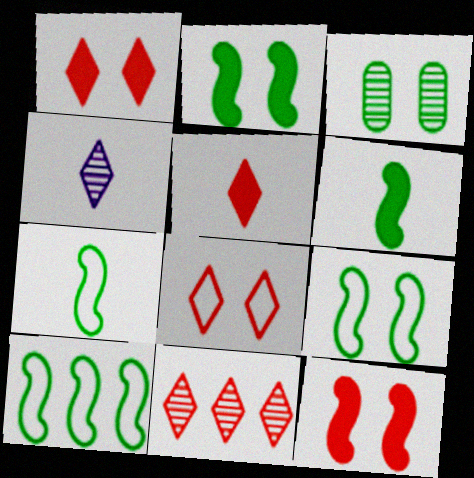[[5, 8, 11], 
[7, 9, 10]]